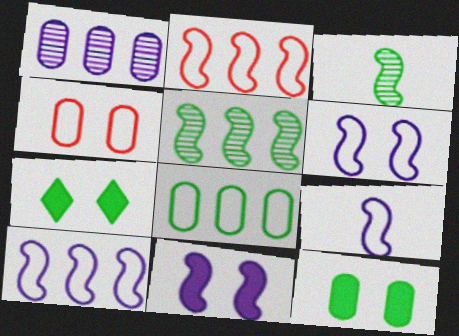[[2, 3, 11], 
[3, 7, 8], 
[6, 9, 10]]